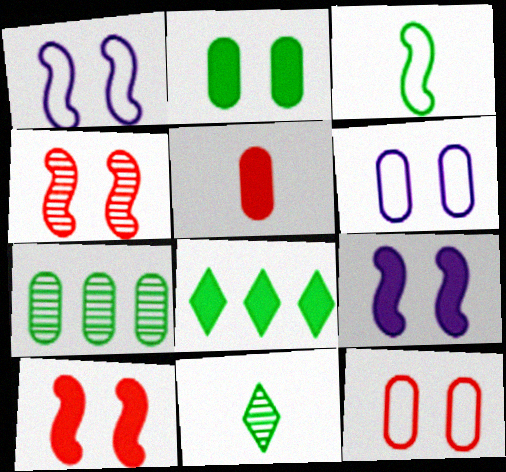[[5, 6, 7], 
[5, 8, 9]]